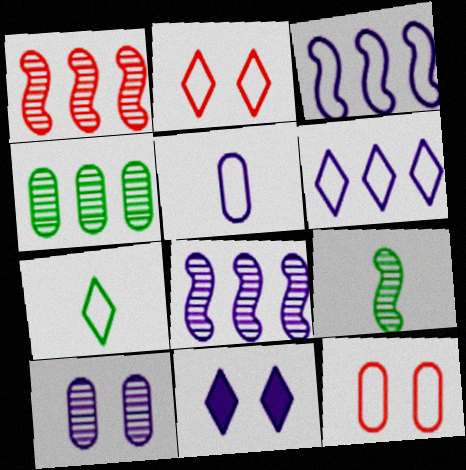[[2, 6, 7], 
[3, 7, 12], 
[5, 8, 11]]